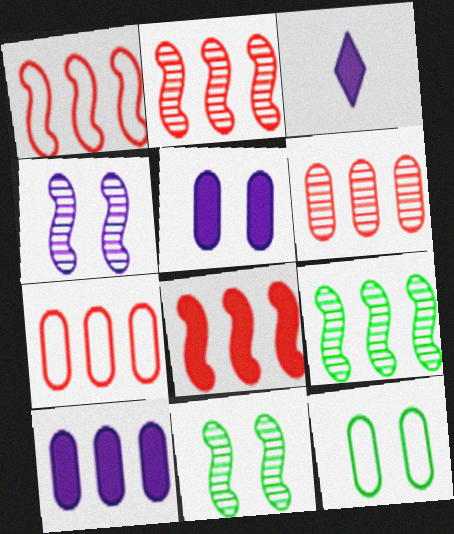[[1, 2, 8], 
[2, 3, 12], 
[3, 7, 11]]